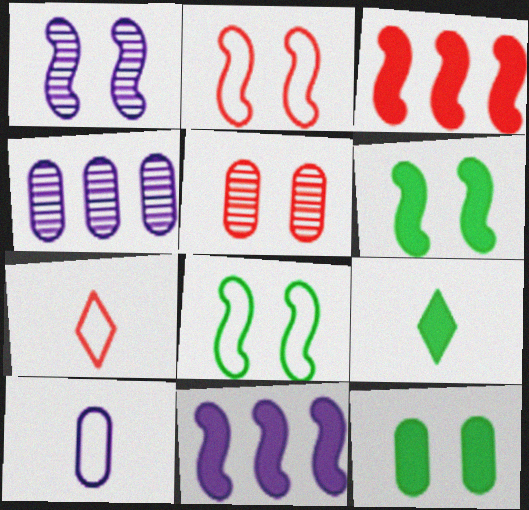[[1, 2, 6], 
[2, 4, 9], 
[3, 5, 7], 
[4, 6, 7]]